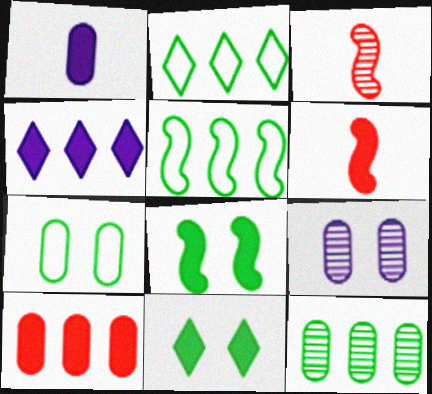[[2, 6, 9], 
[3, 4, 7]]